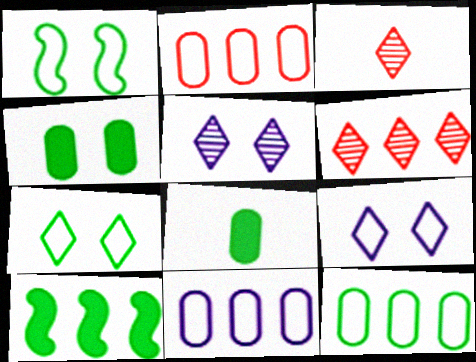[[2, 11, 12], 
[6, 10, 11]]